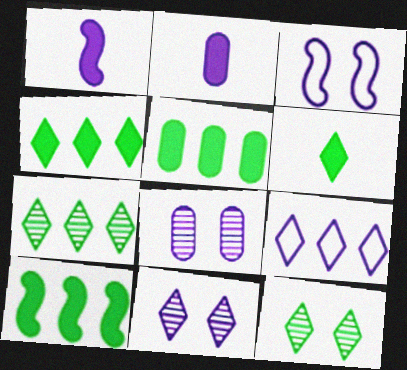[[1, 8, 9], 
[4, 5, 10]]